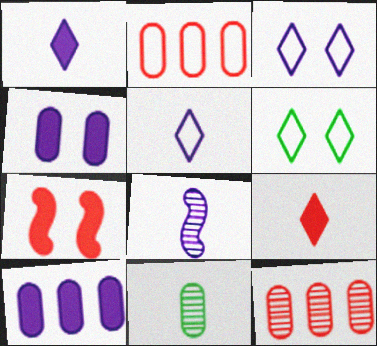[[2, 4, 11], 
[3, 8, 10]]